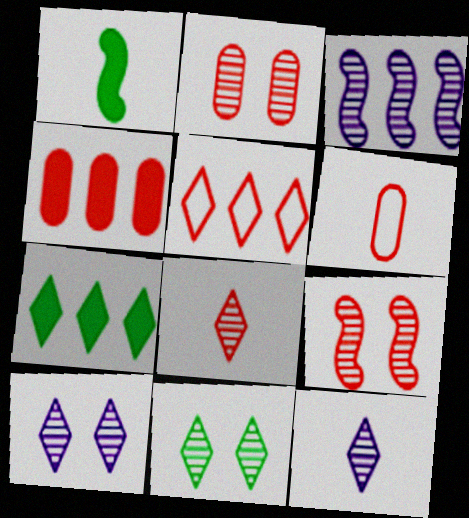[[1, 6, 12], 
[2, 4, 6]]